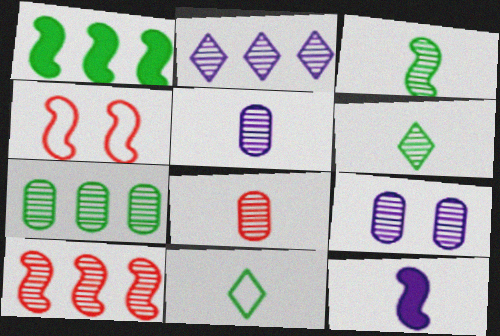[[2, 7, 10], 
[6, 9, 10], 
[7, 8, 9], 
[8, 11, 12]]